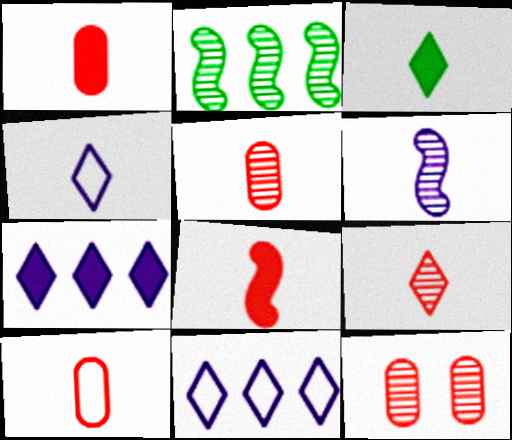[[1, 5, 10], 
[3, 4, 9], 
[3, 6, 10], 
[8, 9, 10]]